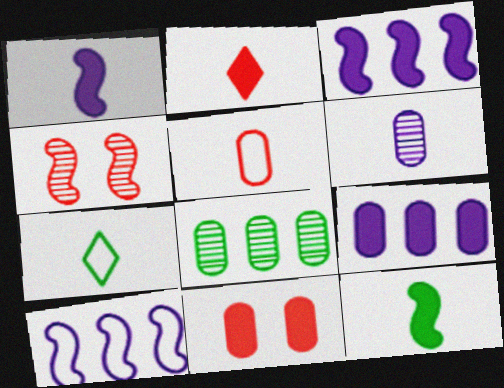[[4, 7, 9], 
[4, 10, 12]]